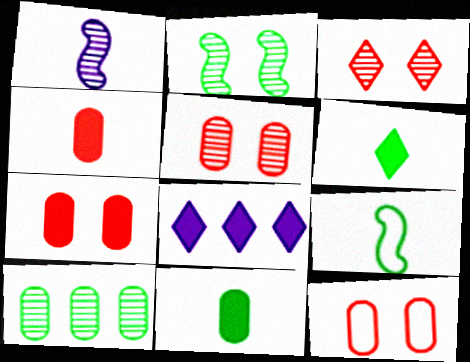[[1, 3, 10], 
[5, 7, 12], 
[5, 8, 9]]